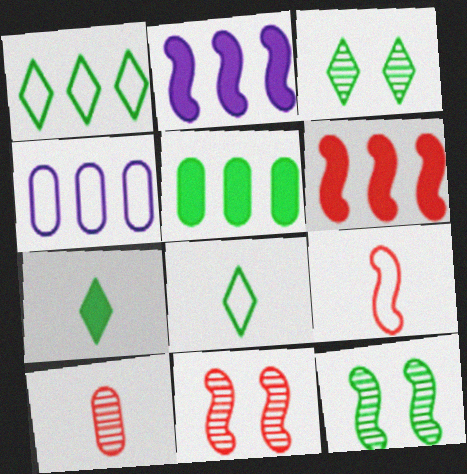[[1, 3, 7], 
[2, 9, 12], 
[4, 7, 11], 
[5, 8, 12], 
[6, 9, 11]]